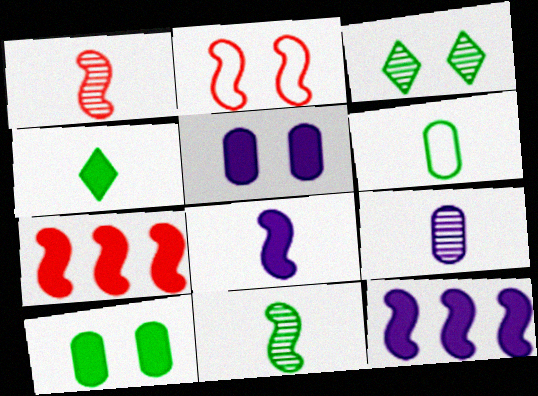[[1, 2, 7], 
[2, 3, 5], 
[2, 11, 12], 
[4, 5, 7], 
[4, 6, 11]]